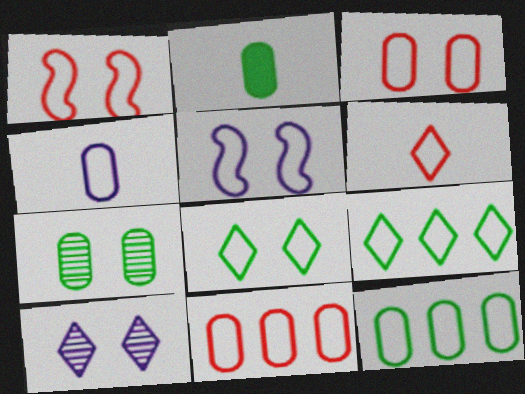[[1, 4, 9], 
[1, 6, 11], 
[2, 7, 12], 
[3, 4, 12], 
[3, 5, 8], 
[5, 6, 12]]